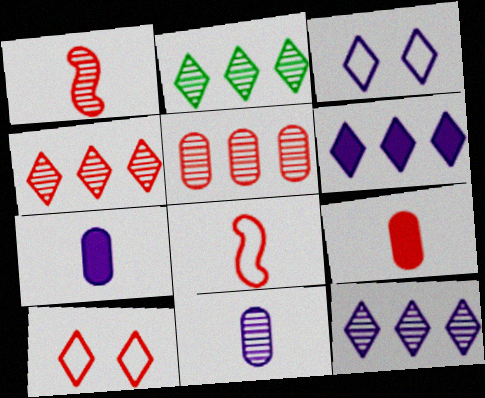[[2, 4, 12]]